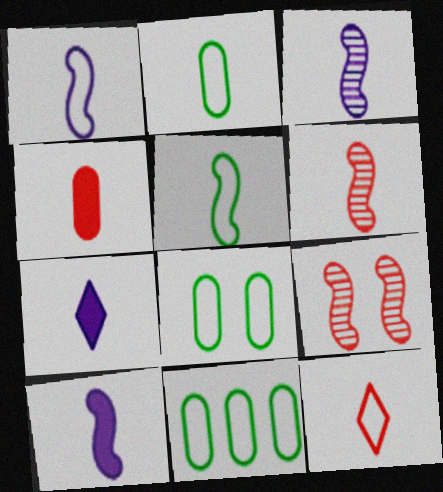[[1, 2, 12], 
[1, 3, 10], 
[2, 6, 7], 
[2, 8, 11], 
[4, 6, 12], 
[5, 6, 10], 
[7, 9, 11]]